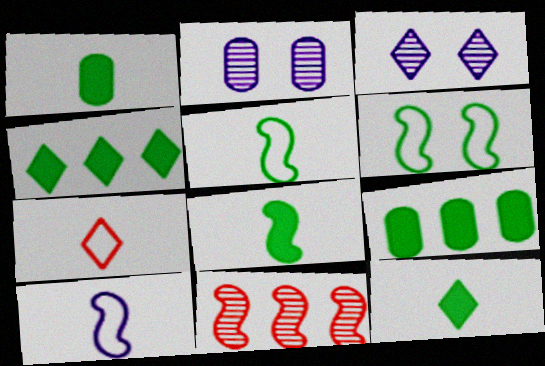[[1, 8, 12], 
[3, 4, 7]]